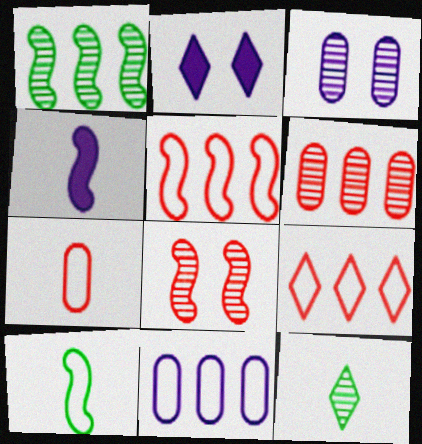[[1, 2, 7], 
[2, 6, 10], 
[2, 9, 12], 
[4, 7, 12]]